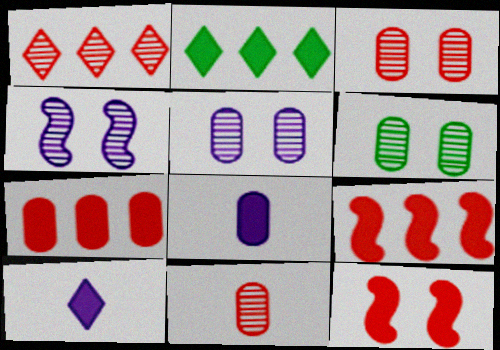[[2, 8, 12], 
[3, 5, 6]]